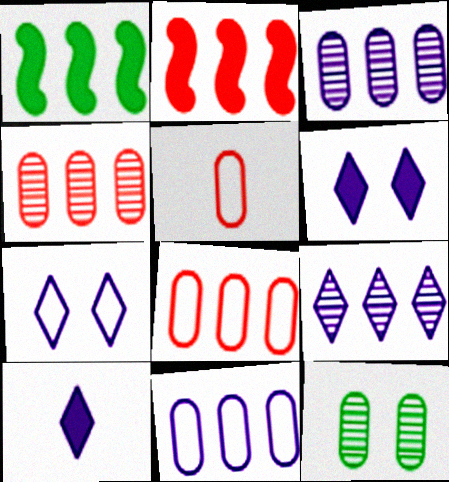[[1, 8, 9], 
[7, 9, 10]]